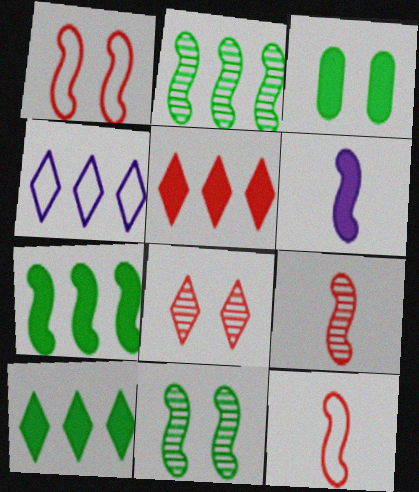[[1, 2, 6], 
[3, 4, 9], 
[3, 5, 6]]